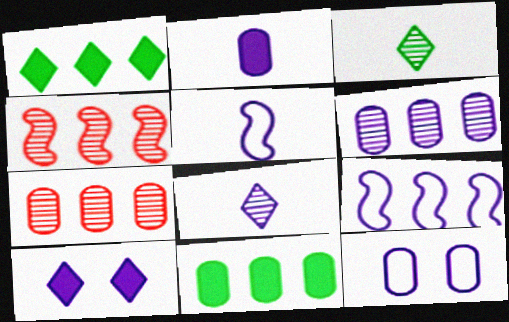[[1, 7, 9], 
[2, 5, 8], 
[2, 6, 12], 
[5, 6, 10]]